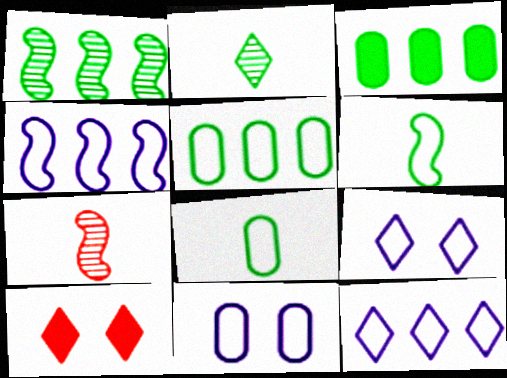[[2, 10, 12], 
[3, 7, 9]]